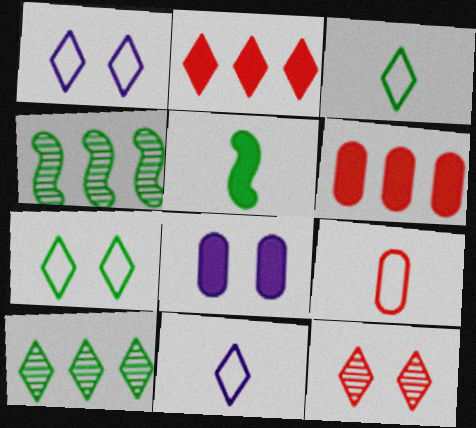[[2, 5, 8]]